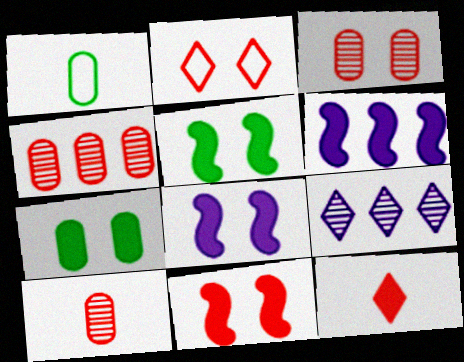[[1, 9, 11], 
[2, 3, 11], 
[3, 4, 10], 
[5, 8, 11], 
[6, 7, 12]]